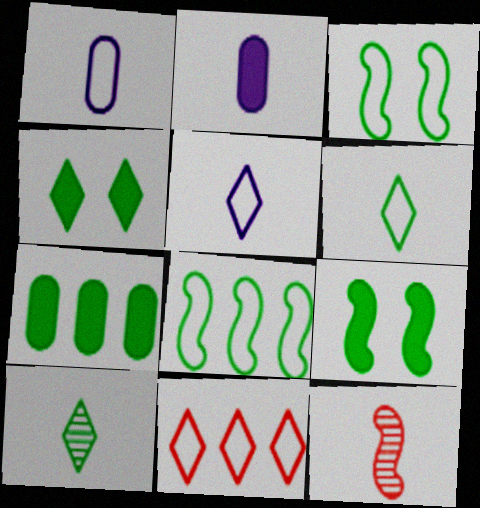[[1, 3, 11], 
[2, 6, 12], 
[3, 7, 10]]